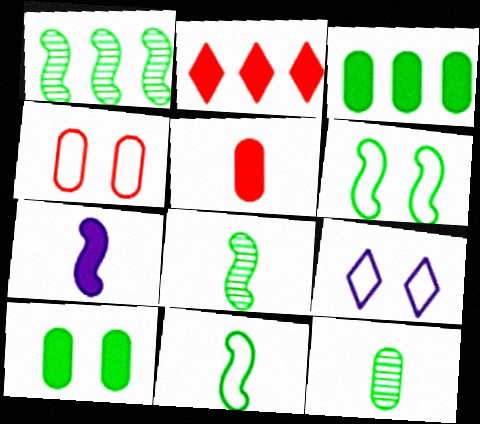[[1, 5, 9], 
[2, 7, 10], 
[4, 6, 9]]